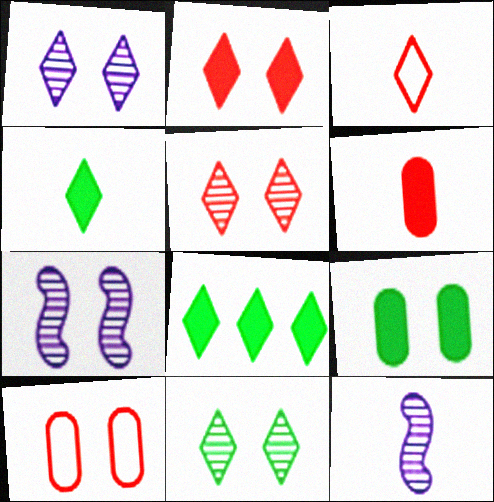[[1, 3, 8], 
[1, 5, 11], 
[8, 10, 12]]